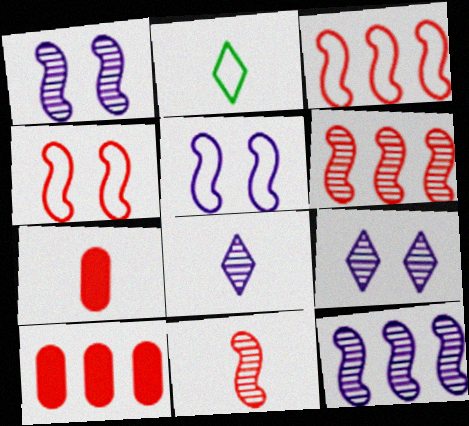[[1, 2, 10]]